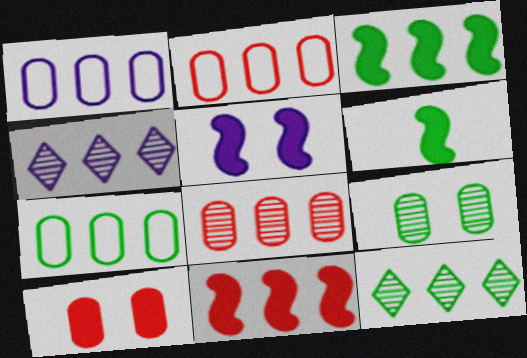[[1, 2, 7], 
[1, 11, 12], 
[2, 3, 4], 
[3, 7, 12], 
[4, 7, 11], 
[5, 6, 11]]